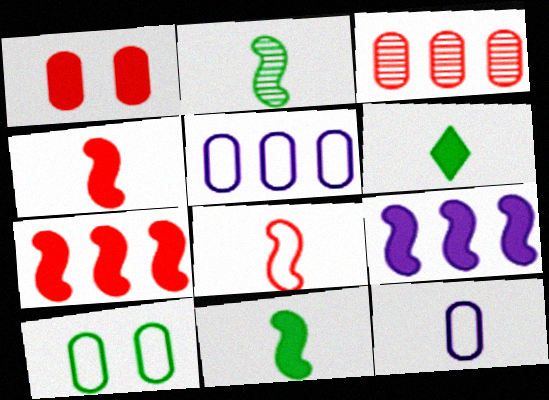[[1, 6, 9]]